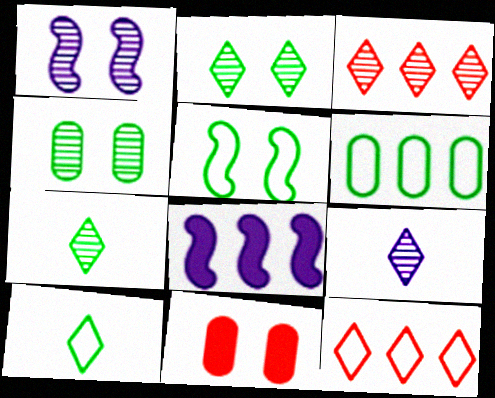[[2, 3, 9], 
[3, 6, 8], 
[5, 6, 10]]